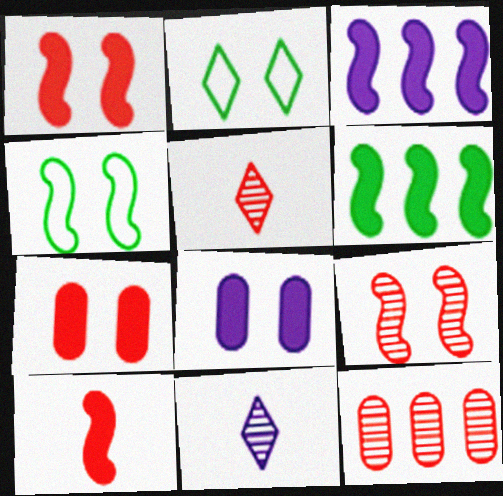[[2, 8, 9], 
[5, 9, 12]]